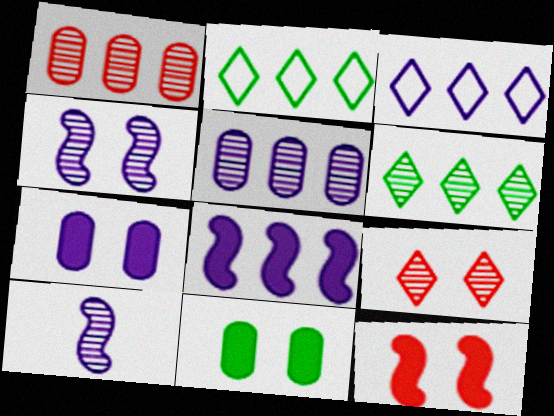[[1, 2, 8], 
[3, 5, 8], 
[3, 7, 10]]